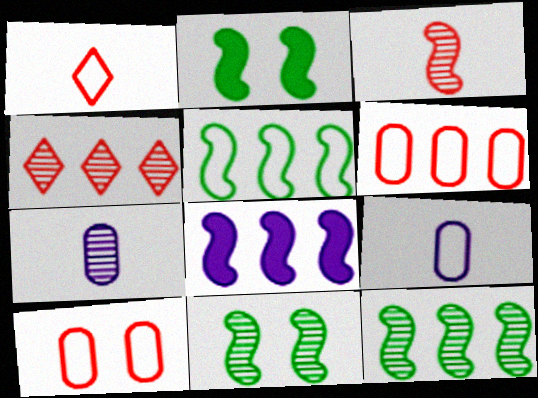[[2, 4, 9], 
[4, 7, 11]]